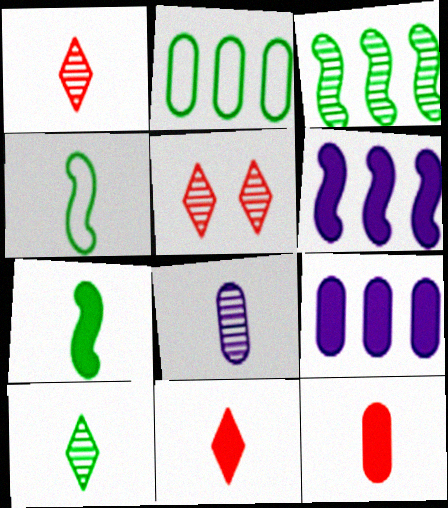[[3, 5, 8], 
[4, 5, 9], 
[4, 8, 11]]